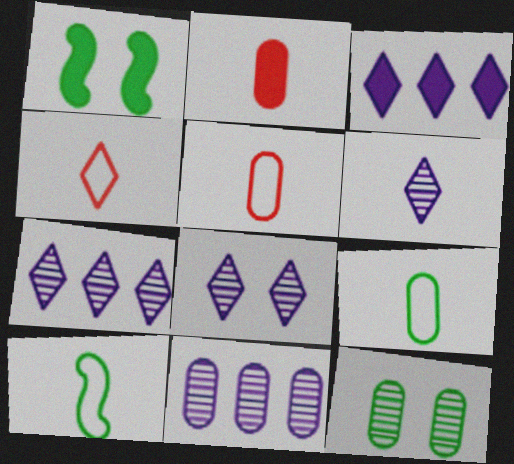[[1, 2, 3], 
[1, 4, 11], 
[1, 5, 7], 
[2, 6, 10], 
[6, 7, 8]]